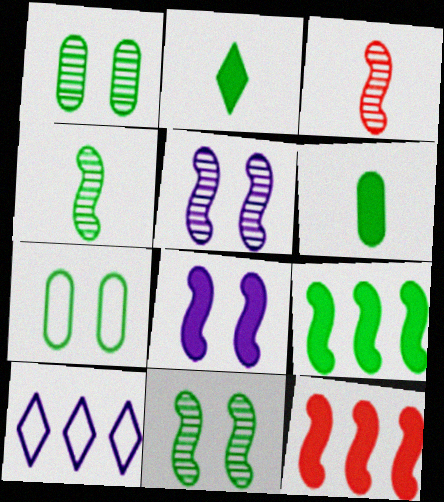[]